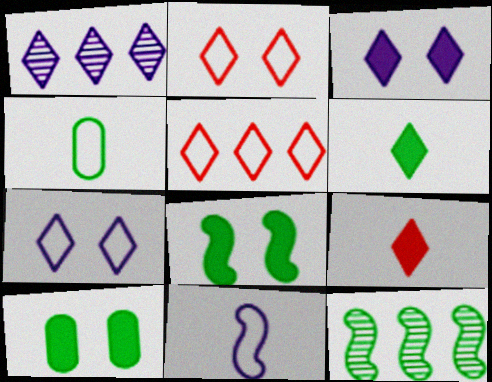[[1, 2, 6]]